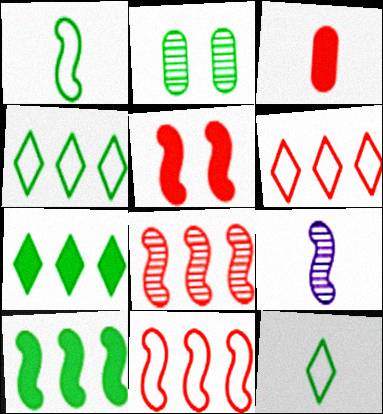[[1, 2, 7], 
[2, 10, 12], 
[3, 9, 12]]